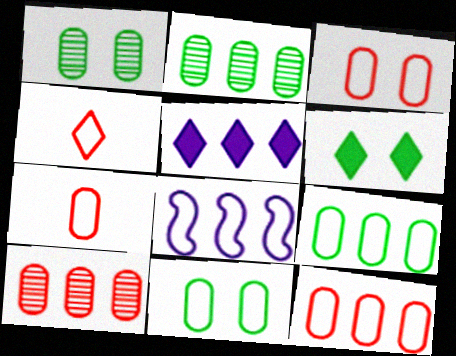[[3, 7, 12], 
[4, 8, 11]]